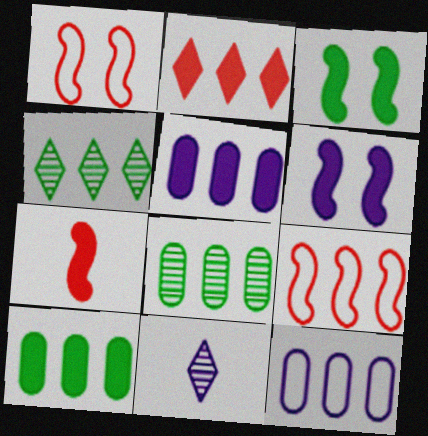[[1, 10, 11], 
[4, 5, 9], 
[6, 11, 12]]